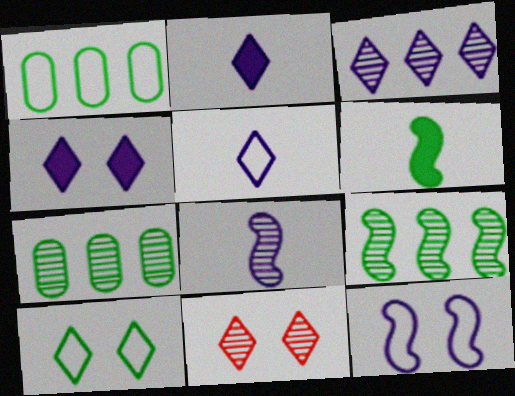[[3, 4, 5], 
[4, 10, 11], 
[6, 7, 10], 
[7, 8, 11]]